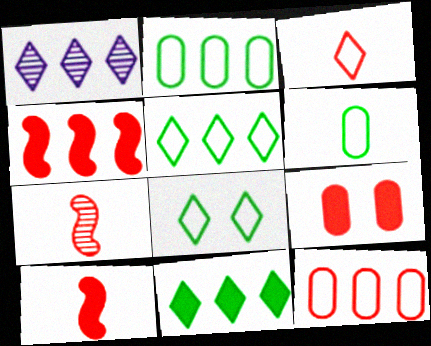[[1, 2, 4]]